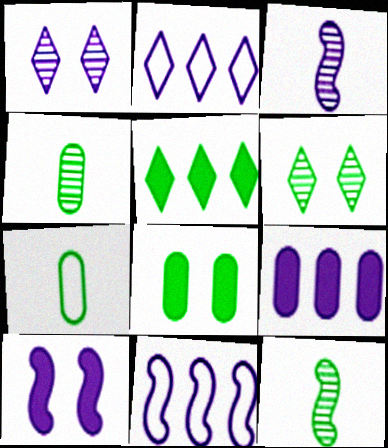[[3, 10, 11]]